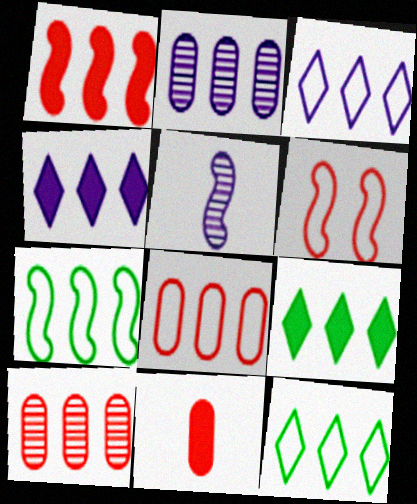[[1, 2, 12], 
[3, 7, 8], 
[4, 7, 10]]